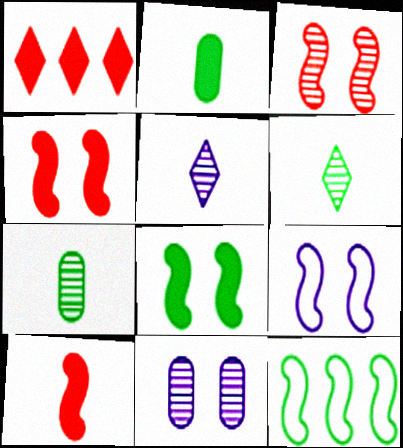[[1, 7, 9], 
[3, 8, 9]]